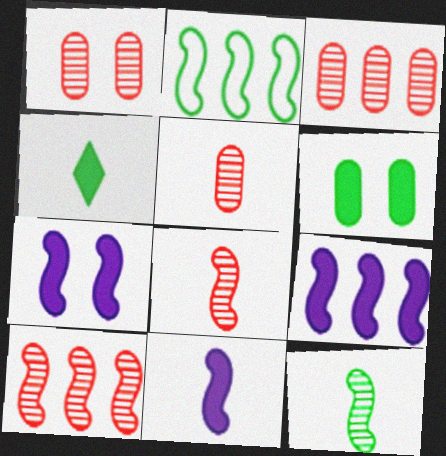[[1, 3, 5], 
[2, 7, 8], 
[2, 9, 10], 
[7, 9, 11]]